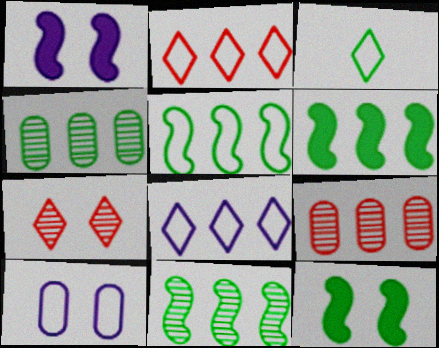[[1, 3, 9], 
[3, 4, 12], 
[5, 6, 11], 
[6, 8, 9], 
[7, 10, 12]]